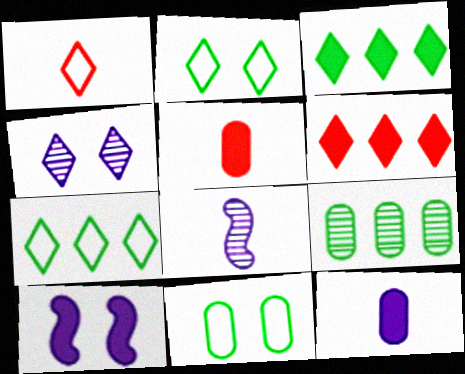[[1, 3, 4], 
[1, 9, 10], 
[3, 5, 10], 
[6, 8, 11]]